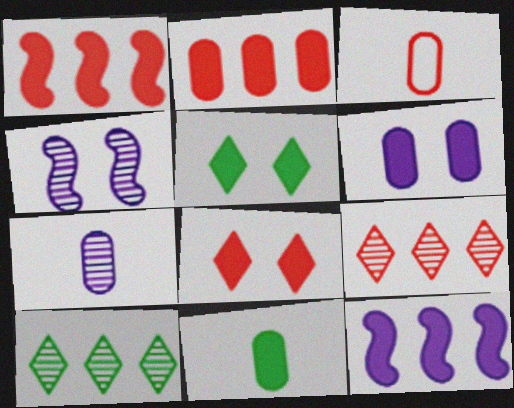[[2, 6, 11], 
[3, 7, 11], 
[8, 11, 12]]